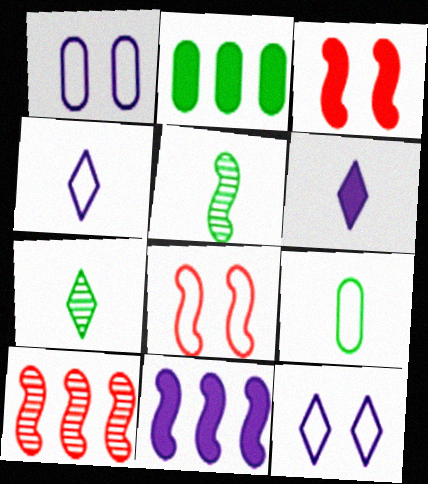[[2, 3, 6], 
[5, 8, 11]]